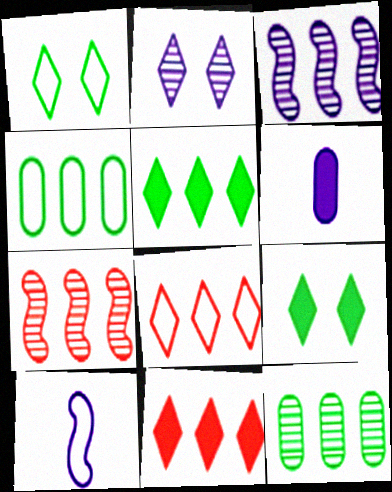[[1, 6, 7], 
[3, 4, 11]]